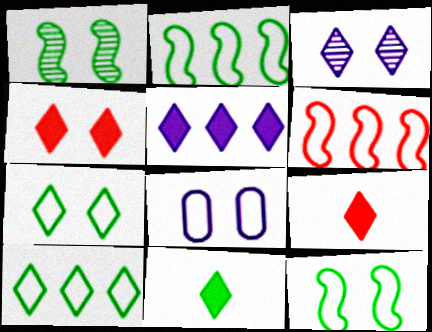[[1, 4, 8], 
[3, 4, 7], 
[3, 9, 10], 
[4, 5, 11]]